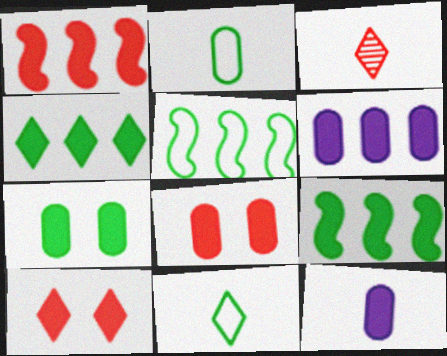[[1, 4, 6], 
[9, 10, 12]]